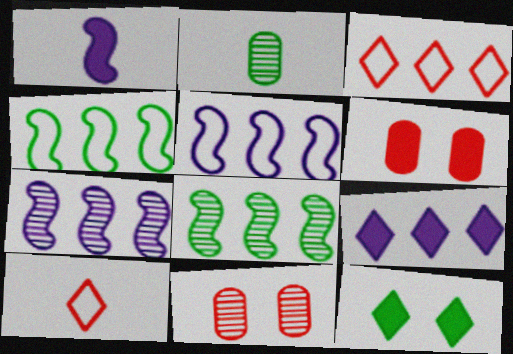[[1, 2, 10], 
[2, 4, 12]]